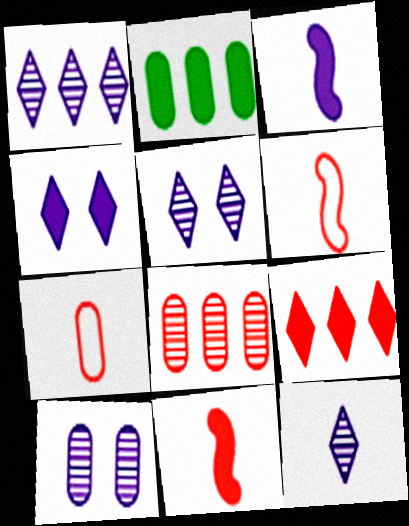[[1, 5, 12], 
[2, 4, 11], 
[2, 5, 6], 
[2, 7, 10]]